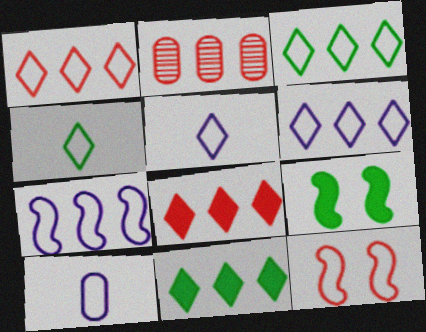[[1, 3, 6], 
[2, 5, 9], 
[2, 7, 11], 
[3, 10, 12]]